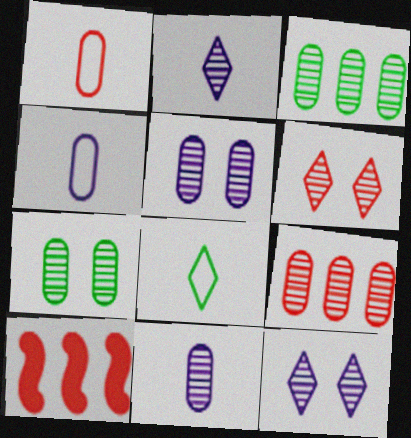[[1, 6, 10], 
[5, 8, 10], 
[7, 9, 11]]